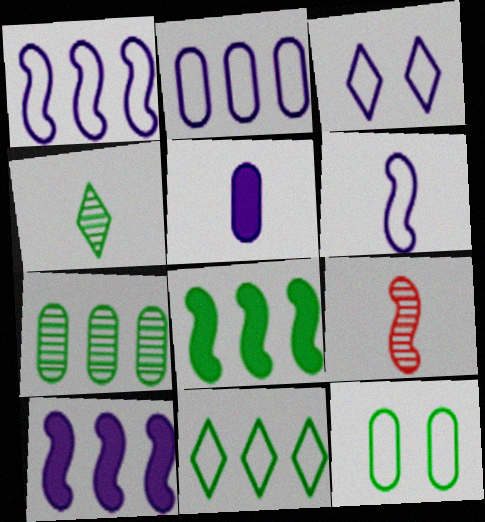[[2, 3, 6], 
[4, 8, 12], 
[7, 8, 11]]